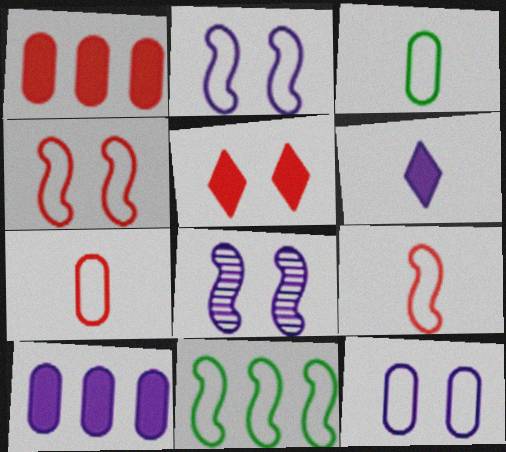[[2, 9, 11]]